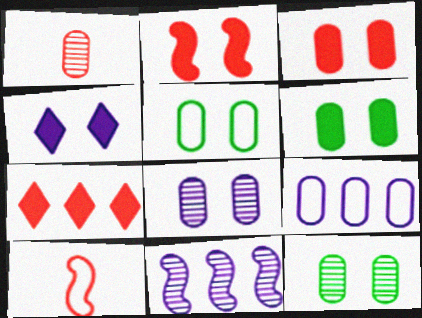[[1, 6, 9], 
[2, 4, 6], 
[3, 5, 8], 
[5, 6, 12]]